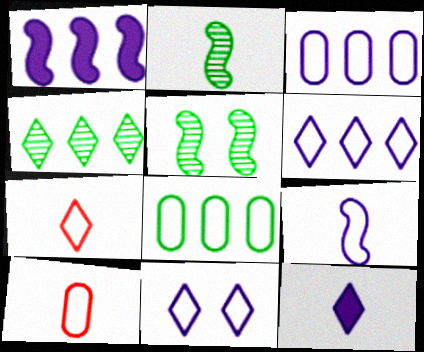[[2, 10, 12], 
[3, 9, 11]]